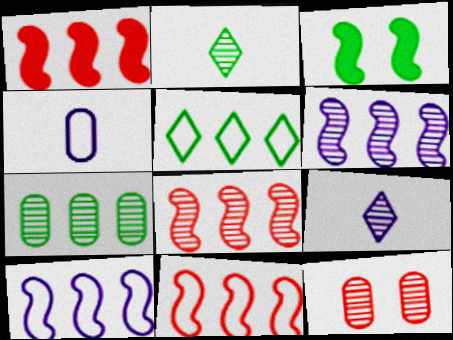[[1, 8, 11], 
[2, 6, 12]]